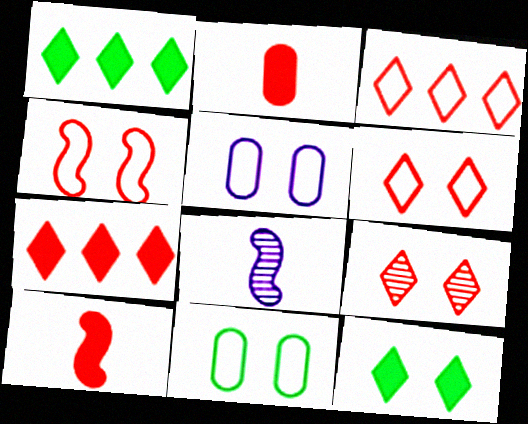[[7, 8, 11]]